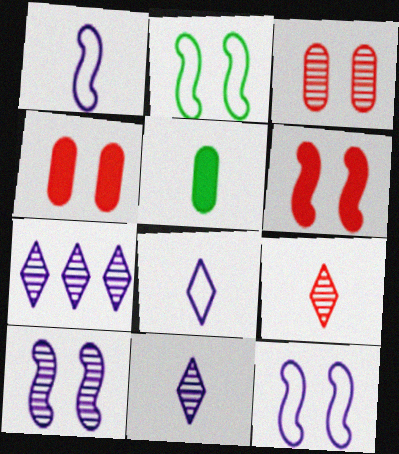[[1, 5, 9], 
[2, 6, 10]]